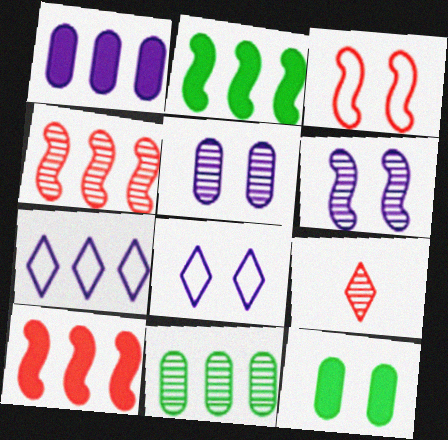[[6, 9, 11], 
[7, 10, 11]]